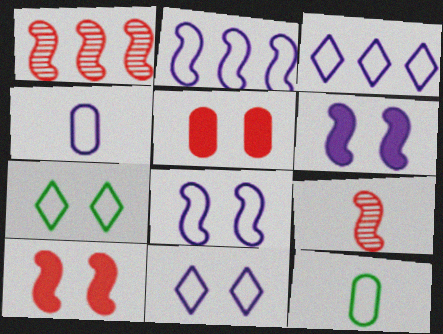[[2, 4, 11], 
[3, 4, 8]]